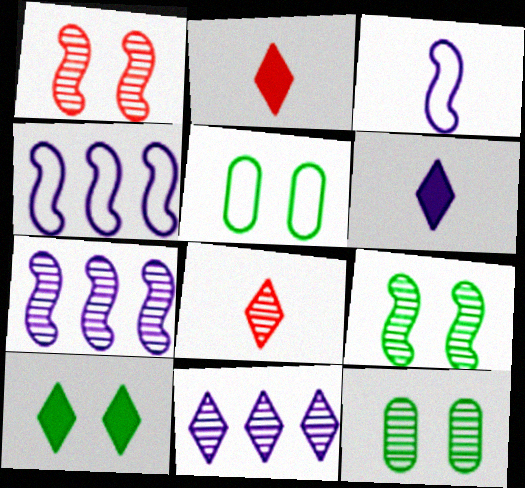[[2, 4, 12], 
[2, 5, 7], 
[5, 9, 10], 
[7, 8, 12]]